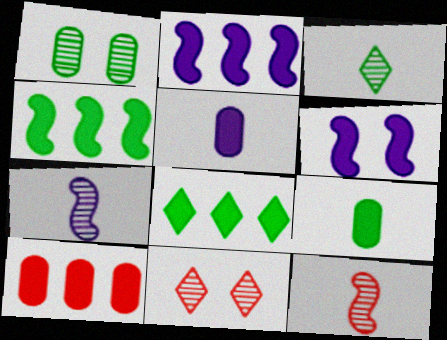[[2, 8, 10]]